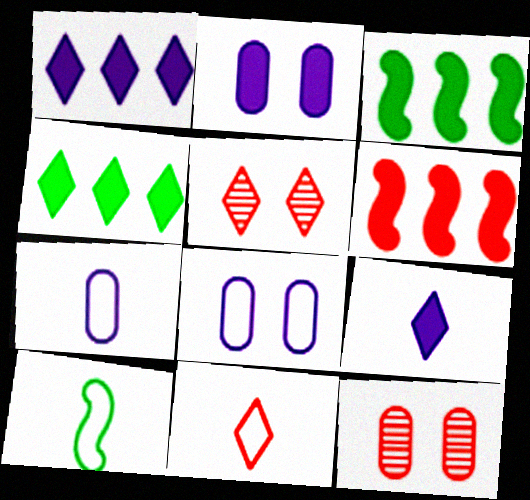[[1, 10, 12], 
[3, 5, 7], 
[6, 11, 12], 
[7, 10, 11]]